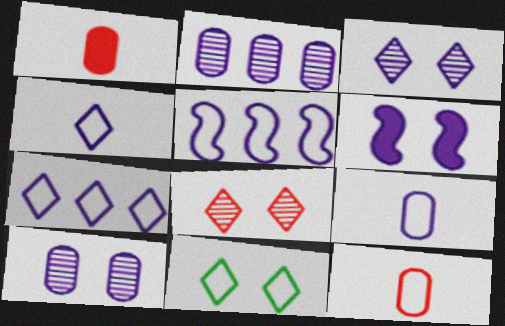[[2, 4, 6], 
[5, 11, 12]]